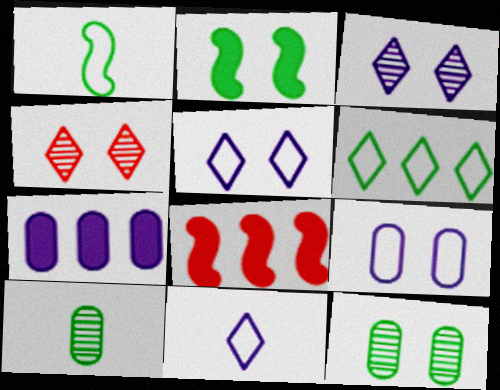[[1, 4, 7], 
[2, 4, 9], 
[2, 6, 10], 
[5, 8, 10], 
[8, 11, 12]]